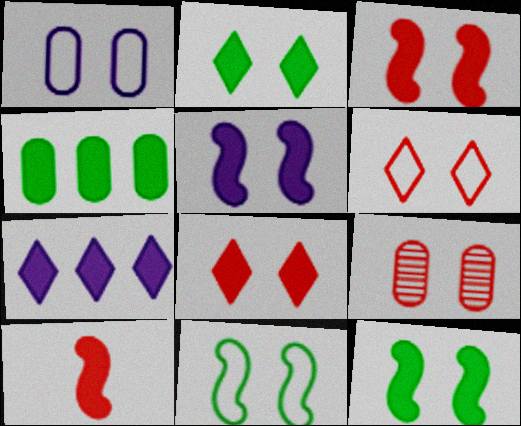[[1, 6, 11], 
[3, 5, 12], 
[3, 6, 9]]